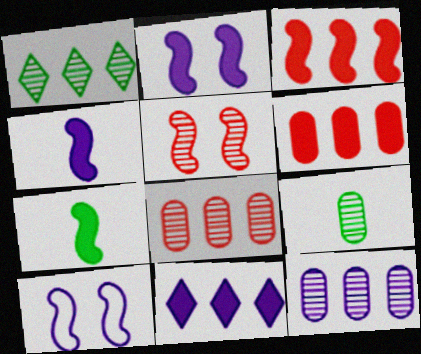[[2, 3, 7]]